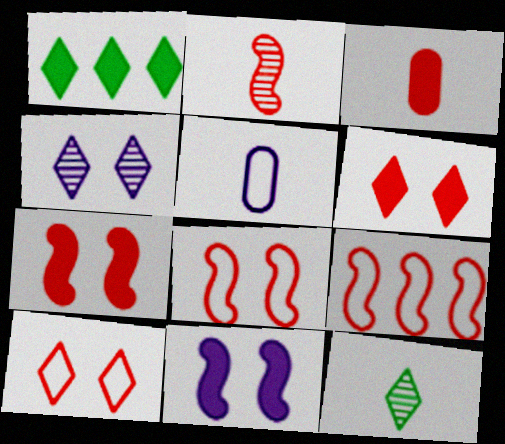[[1, 3, 11], 
[2, 7, 9]]